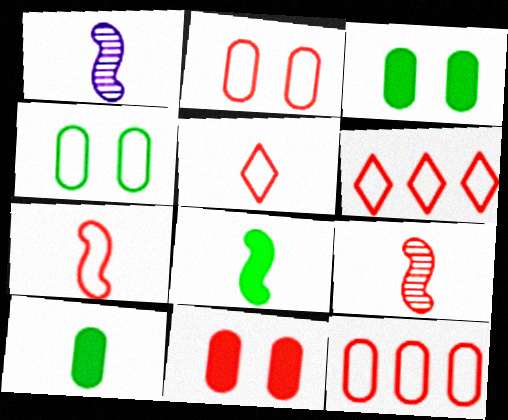[[1, 3, 6], 
[1, 5, 10], 
[1, 7, 8], 
[2, 6, 7], 
[6, 9, 11]]